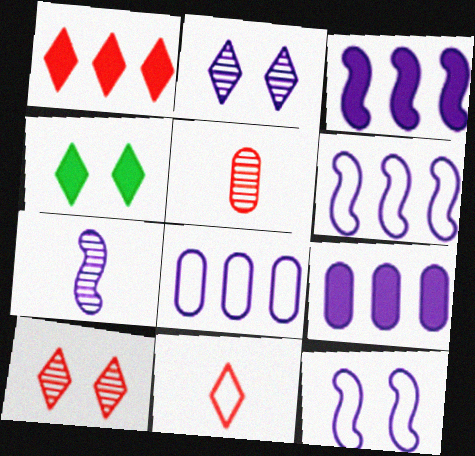[[1, 10, 11], 
[3, 7, 12], 
[4, 5, 6]]